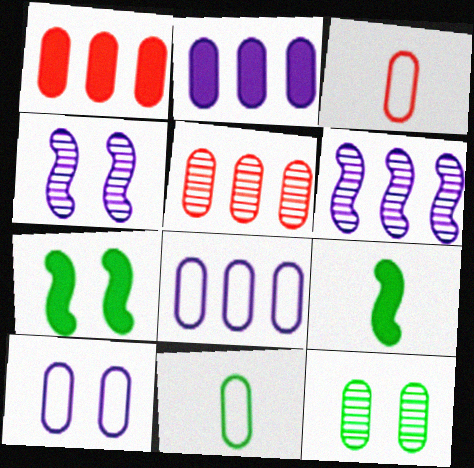[[2, 3, 12]]